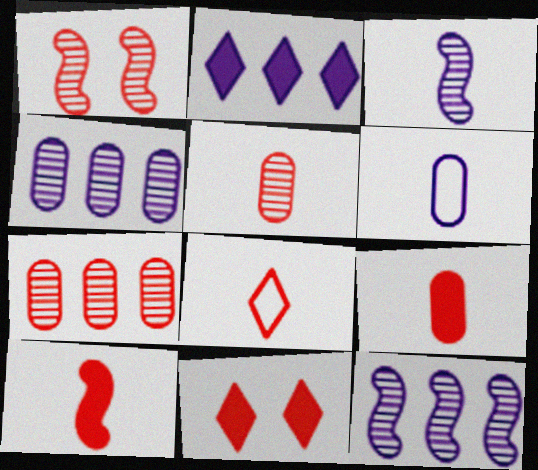[[5, 8, 10]]